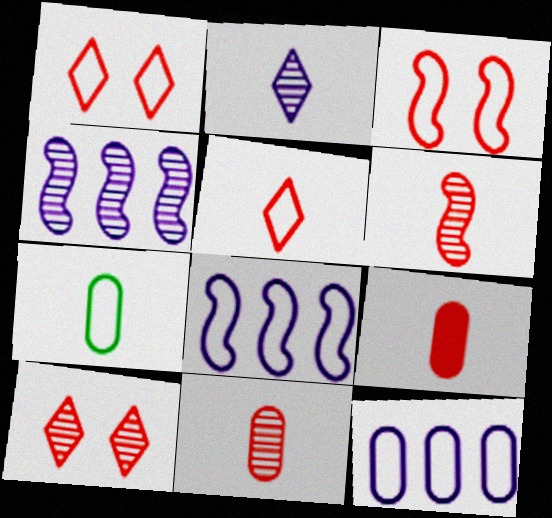[[1, 7, 8], 
[5, 6, 9]]